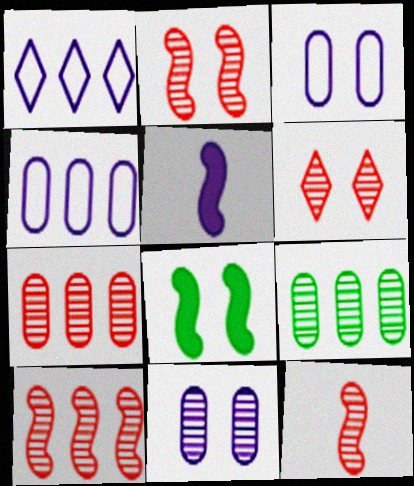[[1, 5, 11], 
[2, 10, 12], 
[3, 6, 8], 
[6, 7, 12]]